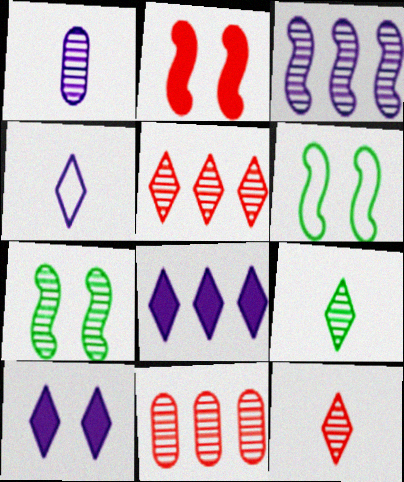[[1, 5, 7]]